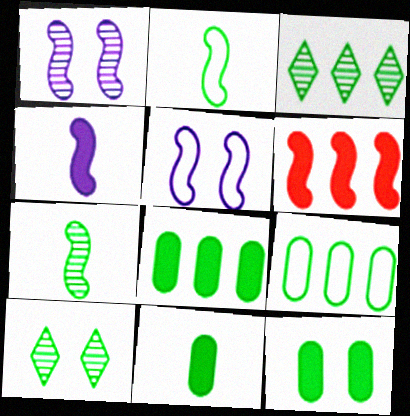[[1, 2, 6], 
[2, 3, 12], 
[2, 8, 10], 
[5, 6, 7], 
[8, 11, 12]]